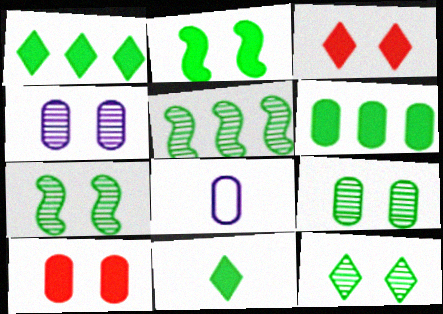[[2, 6, 11], 
[3, 5, 8], 
[7, 9, 12]]